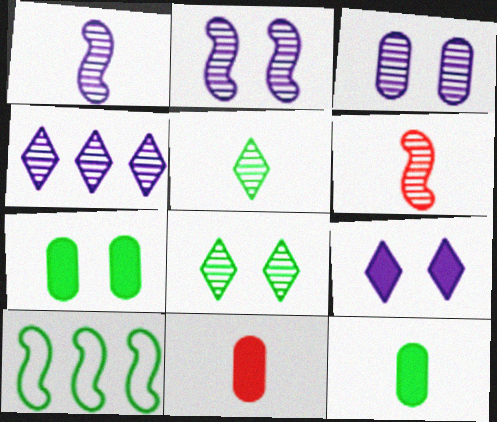[[1, 3, 4], 
[5, 7, 10], 
[8, 10, 12]]